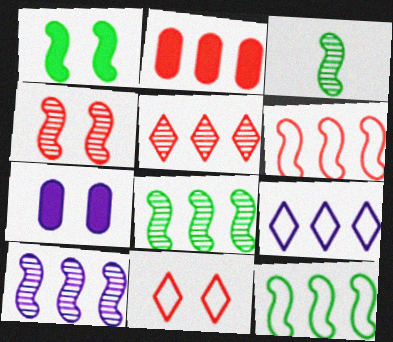[[1, 3, 12], 
[2, 5, 6], 
[2, 8, 9], 
[3, 4, 10]]